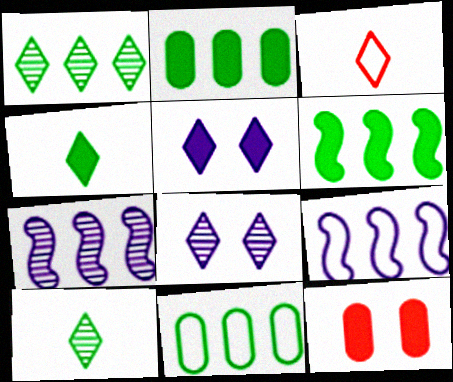[[1, 3, 5], 
[1, 6, 11], 
[9, 10, 12]]